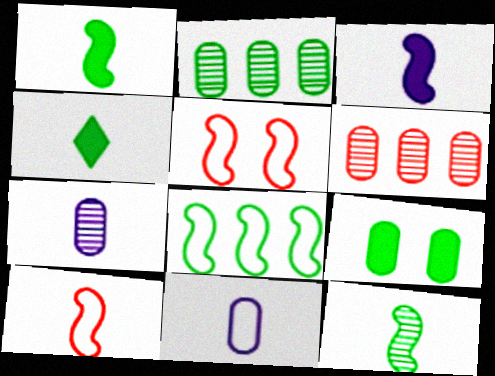[[3, 10, 12], 
[4, 7, 10], 
[6, 9, 11]]